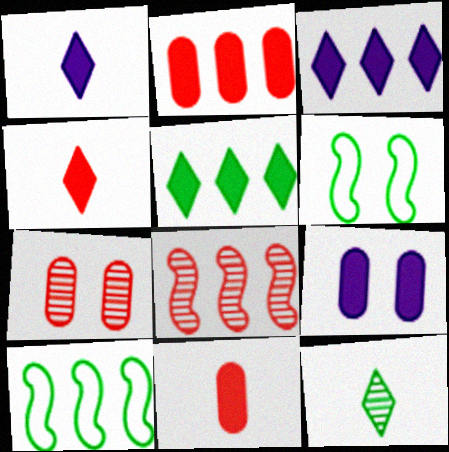[[1, 7, 10]]